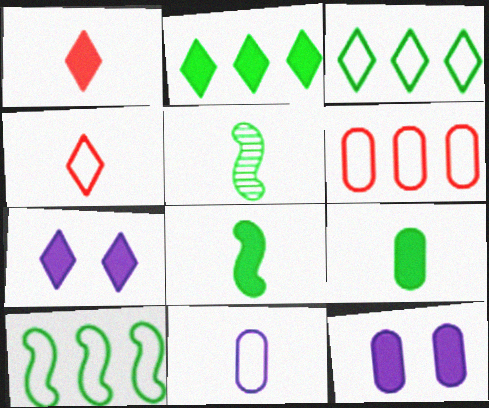[[1, 2, 7], 
[1, 5, 11], 
[5, 6, 7]]